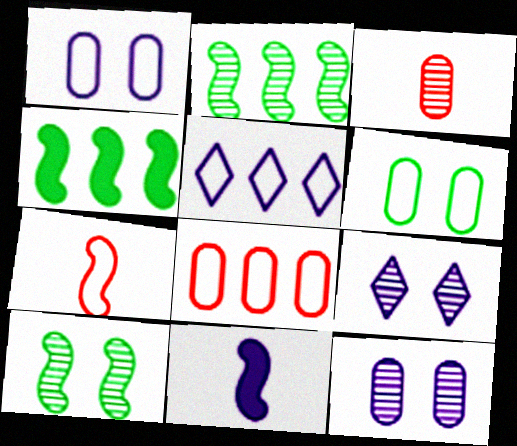[[2, 3, 9], 
[5, 6, 7], 
[5, 11, 12]]